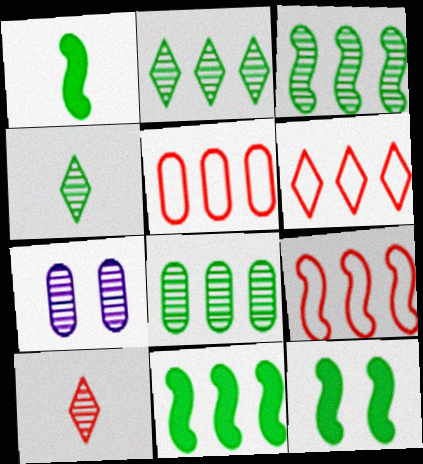[[1, 6, 7], 
[1, 11, 12], 
[2, 3, 8], 
[3, 7, 10], 
[5, 6, 9]]